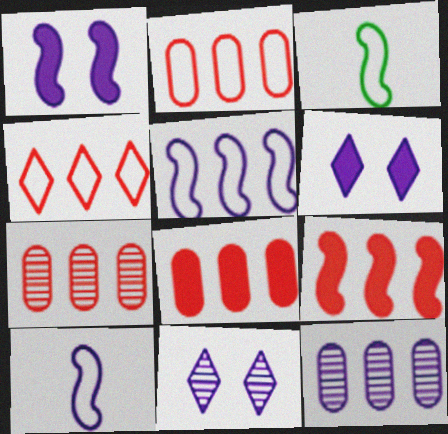[[2, 7, 8], 
[3, 6, 7], 
[3, 8, 11], 
[4, 7, 9], 
[6, 10, 12]]